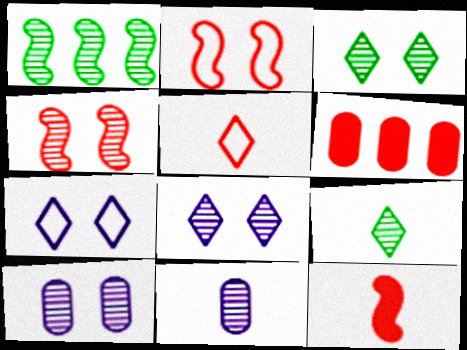[[3, 4, 10], 
[4, 5, 6]]